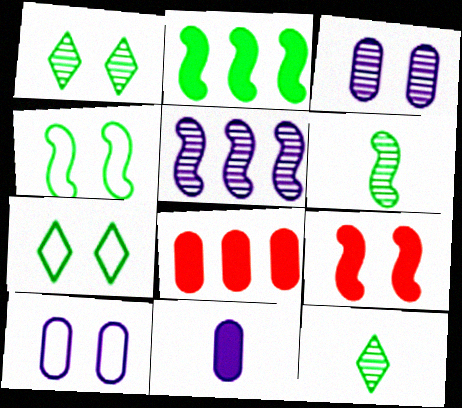[[1, 9, 10], 
[2, 4, 6], 
[3, 7, 9]]